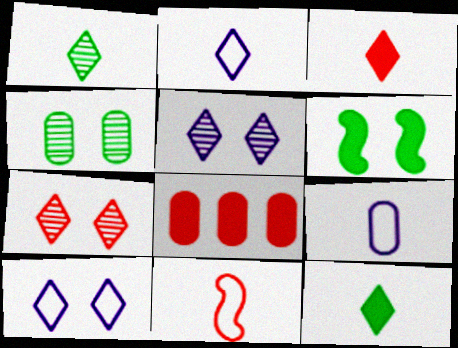[[1, 2, 3], 
[4, 8, 9], 
[7, 8, 11]]